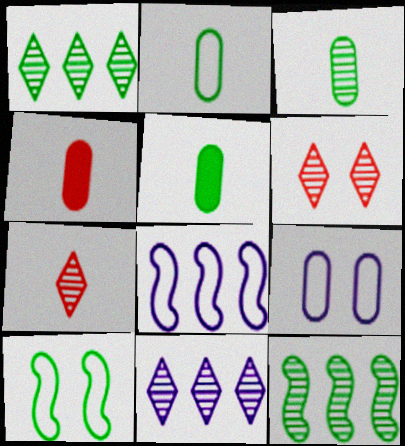[[1, 5, 10], 
[2, 3, 5], 
[4, 10, 11], 
[5, 6, 8]]